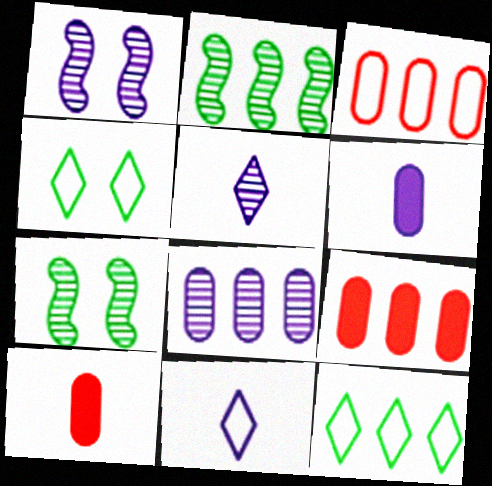[[1, 5, 8], 
[1, 10, 12], 
[7, 9, 11]]